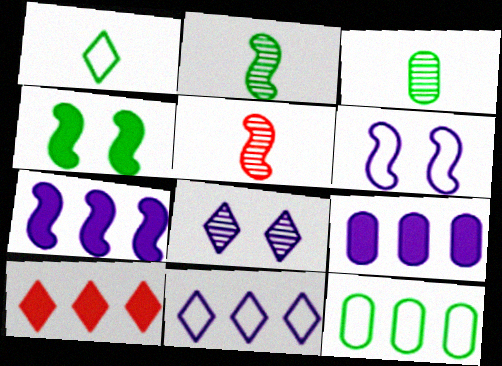[[1, 8, 10], 
[3, 6, 10]]